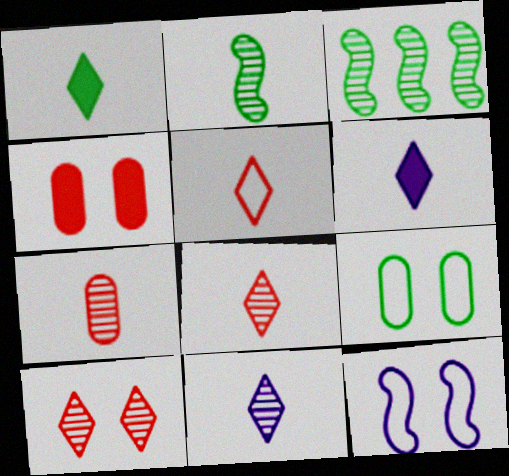[[1, 3, 9], 
[1, 5, 11], 
[2, 7, 11]]